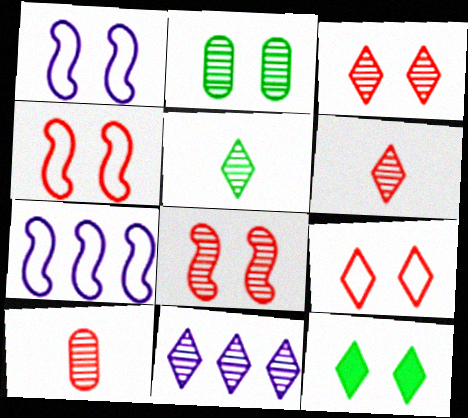[[3, 5, 11], 
[7, 10, 12]]